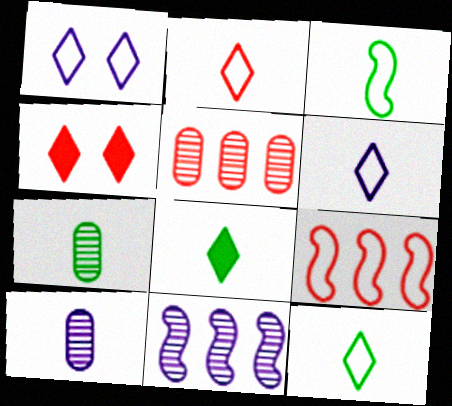[[2, 6, 12], 
[3, 7, 8]]